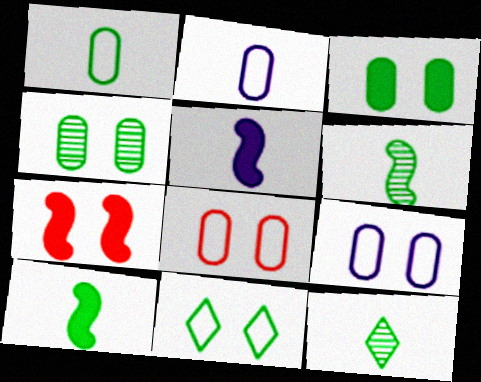[[1, 10, 12]]